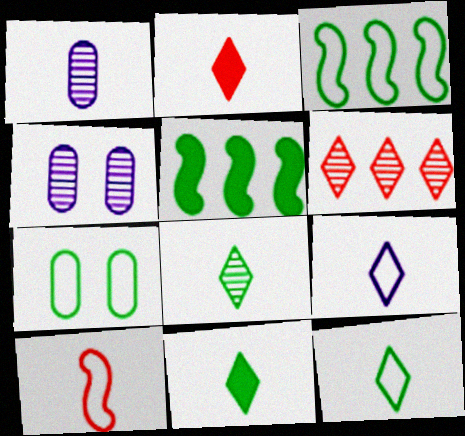[[1, 10, 11], 
[2, 3, 4], 
[2, 8, 9], 
[3, 7, 12], 
[5, 7, 8], 
[8, 11, 12]]